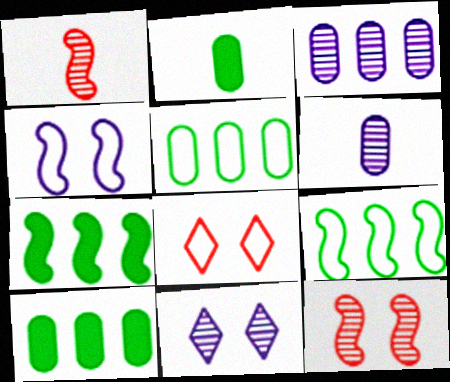[[1, 4, 7], 
[6, 7, 8]]